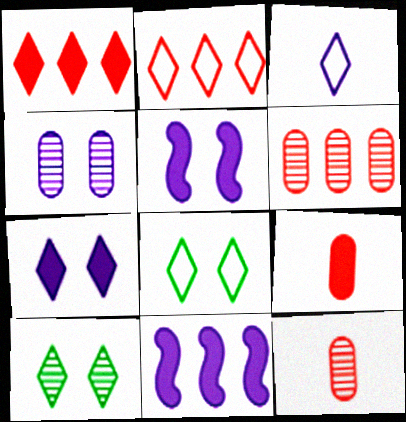[[1, 3, 10], 
[2, 3, 8], 
[3, 4, 11], 
[8, 11, 12]]